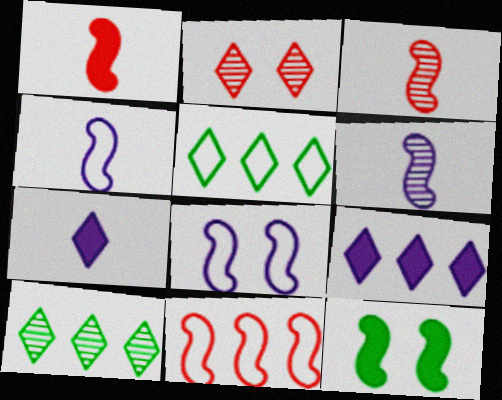[[2, 5, 7], 
[6, 11, 12]]